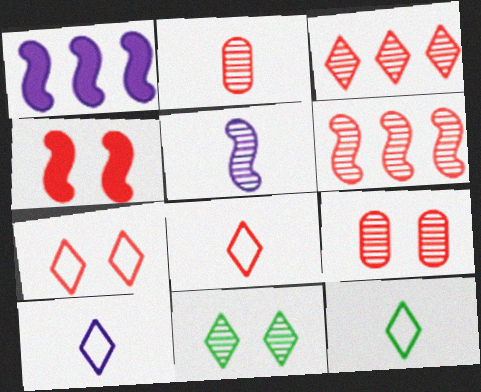[[1, 9, 12], 
[4, 7, 9], 
[8, 10, 12]]